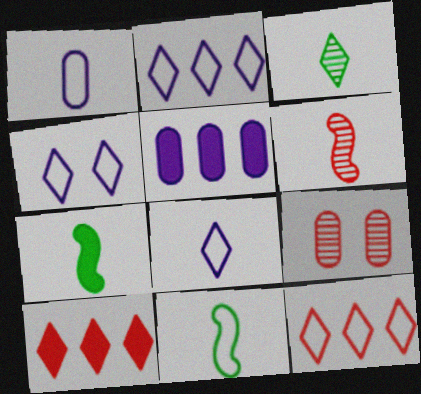[[2, 4, 8], 
[2, 7, 9], 
[3, 4, 10]]